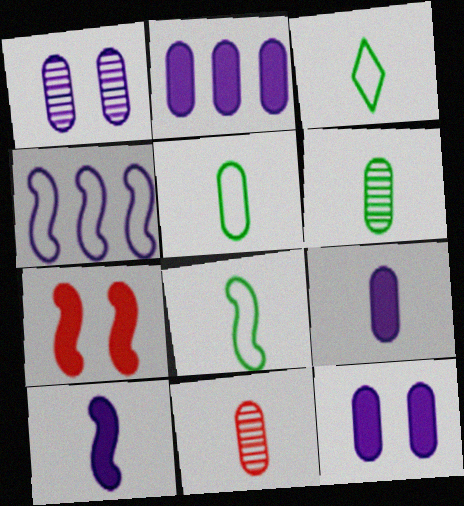[[2, 9, 12], 
[3, 5, 8], 
[3, 10, 11], 
[5, 9, 11]]